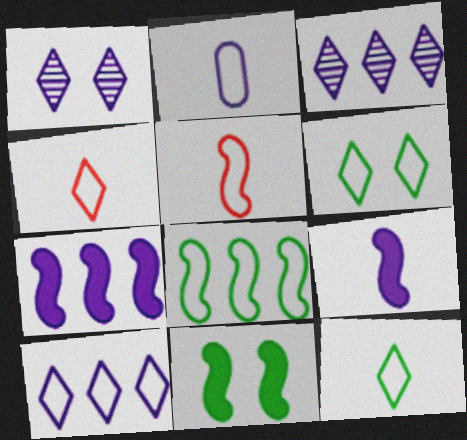[[1, 2, 7], 
[2, 5, 12], 
[4, 6, 10]]